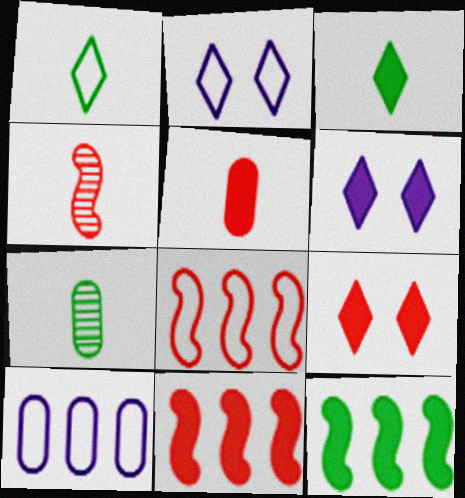[[2, 7, 11], 
[5, 6, 12], 
[5, 9, 11], 
[6, 7, 8]]